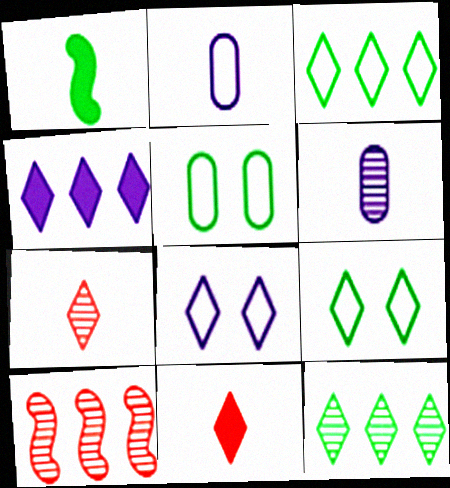[[1, 2, 7], 
[1, 5, 12], 
[4, 7, 9], 
[8, 11, 12]]